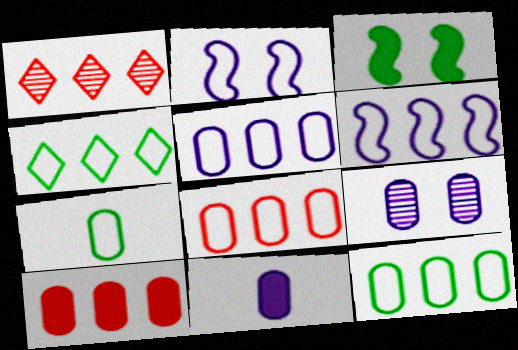[[4, 6, 8], 
[5, 8, 12], 
[5, 9, 11], 
[7, 9, 10]]